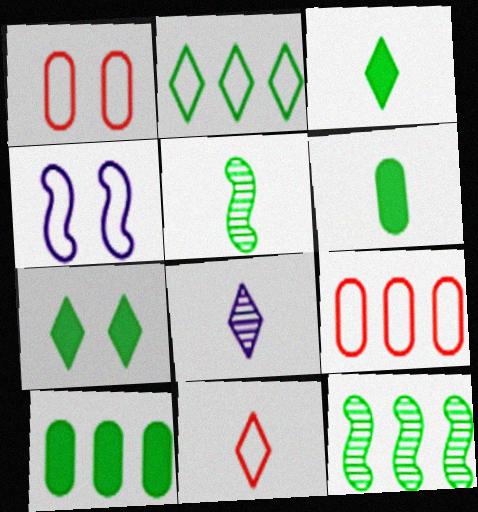[[2, 10, 12], 
[3, 8, 11]]